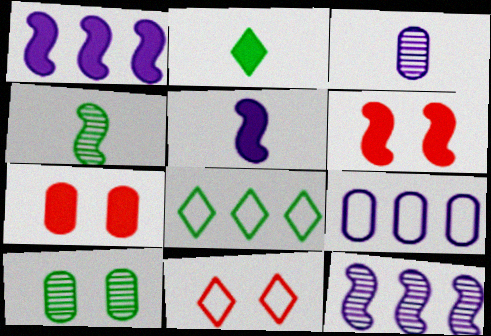[[1, 2, 7], 
[3, 6, 8]]